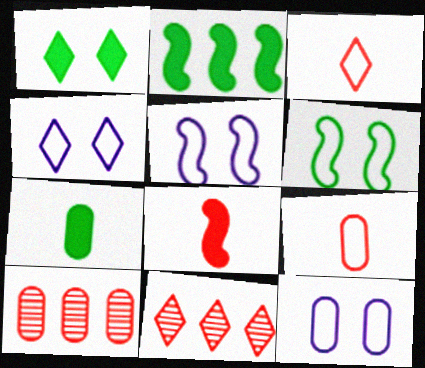[[1, 2, 7], 
[4, 5, 12], 
[5, 7, 11], 
[7, 10, 12]]